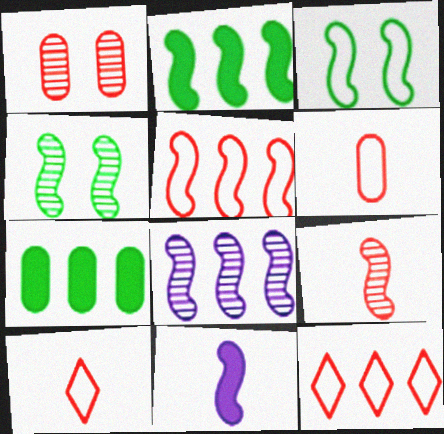[[2, 5, 8], 
[4, 5, 11], 
[4, 8, 9], 
[7, 8, 12]]